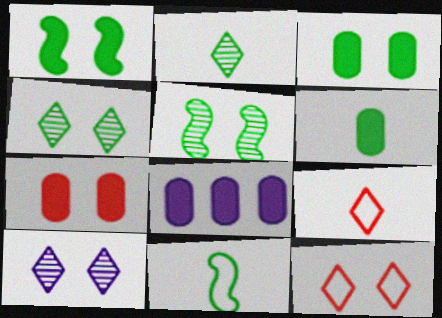[[2, 6, 11], 
[5, 8, 9], 
[6, 7, 8]]